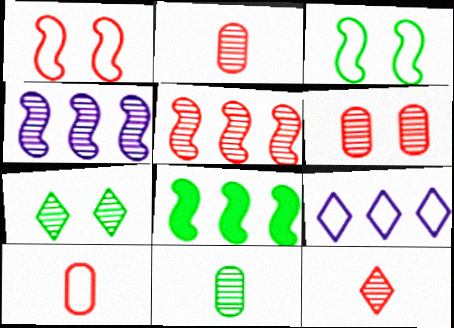[[2, 4, 7], 
[3, 9, 10], 
[5, 6, 12]]